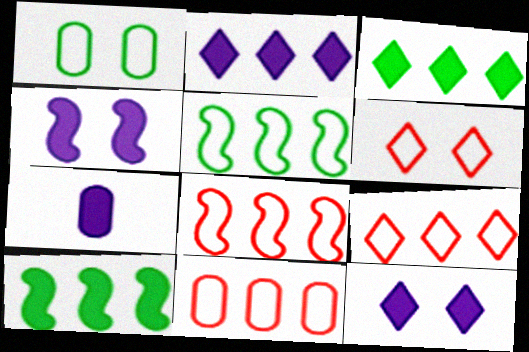[[2, 4, 7], 
[8, 9, 11]]